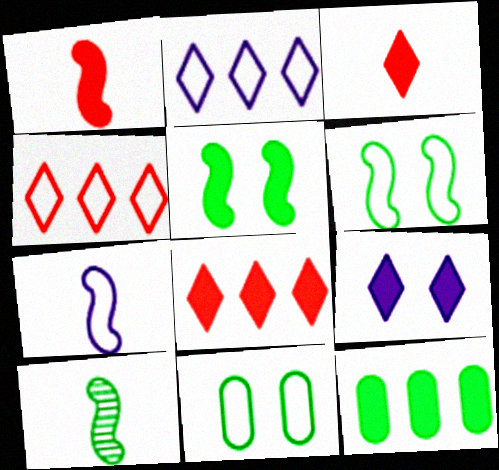[[1, 7, 10], 
[1, 9, 12], 
[4, 7, 11]]